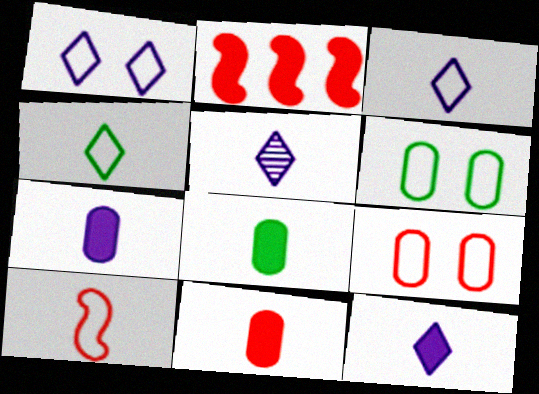[[2, 5, 6], 
[3, 5, 12], 
[5, 8, 10], 
[7, 8, 11]]